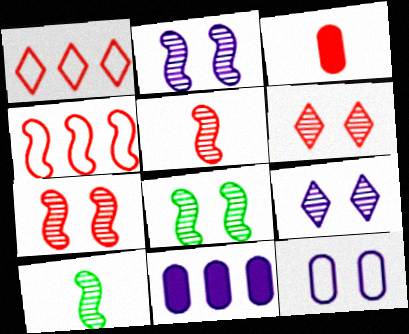[[1, 3, 7], 
[2, 7, 8], 
[3, 4, 6]]